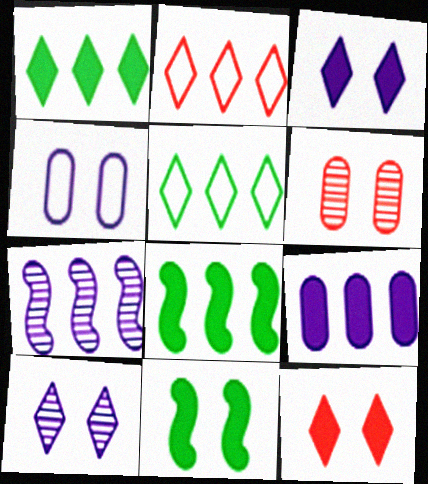[]